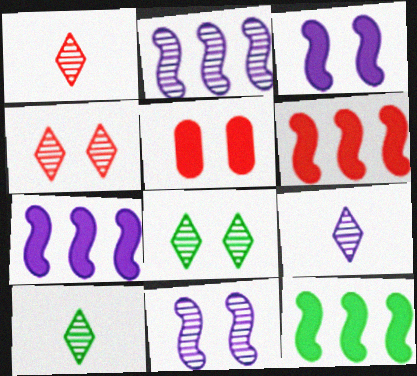[[1, 9, 10], 
[6, 7, 12]]